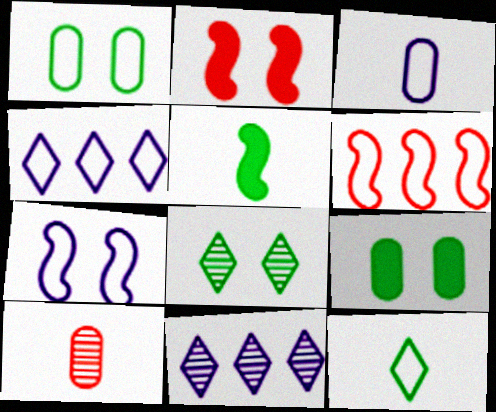[[3, 4, 7]]